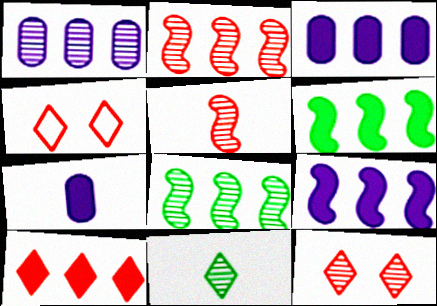[[3, 6, 10], 
[4, 7, 8]]